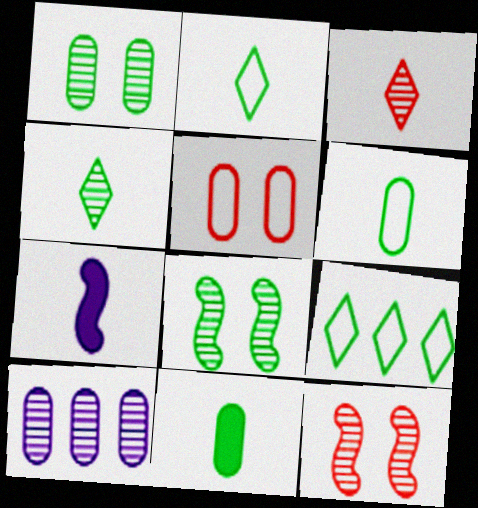[[3, 6, 7], 
[3, 8, 10], 
[4, 10, 12], 
[5, 10, 11], 
[8, 9, 11]]